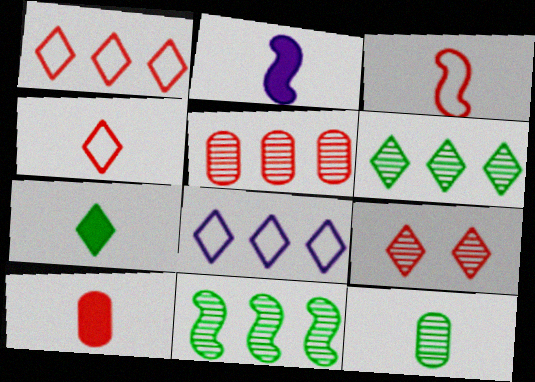[[2, 4, 12], 
[2, 7, 10], 
[7, 8, 9]]